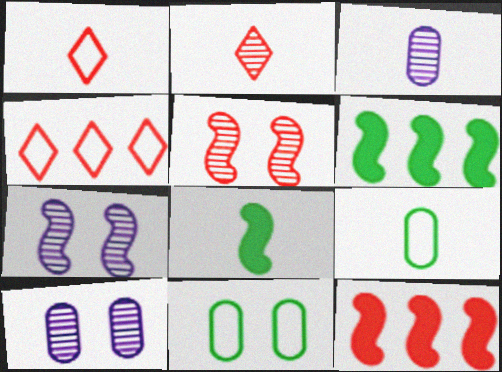[[1, 3, 8], 
[1, 6, 10], 
[4, 8, 10]]